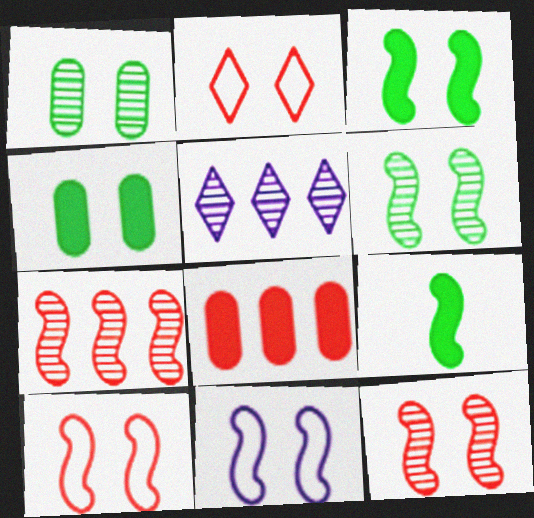[[3, 11, 12], 
[7, 9, 11]]